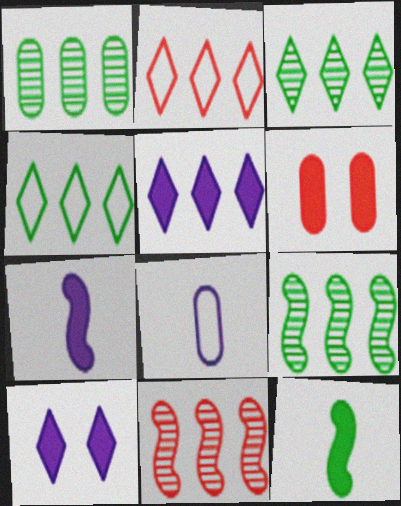[[1, 3, 9], 
[1, 6, 8], 
[2, 3, 5], 
[5, 6, 12]]